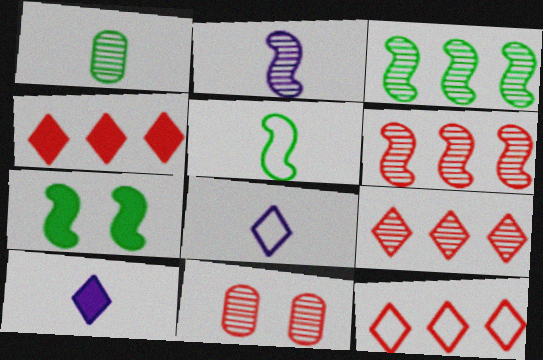[[3, 5, 7], 
[4, 9, 12]]